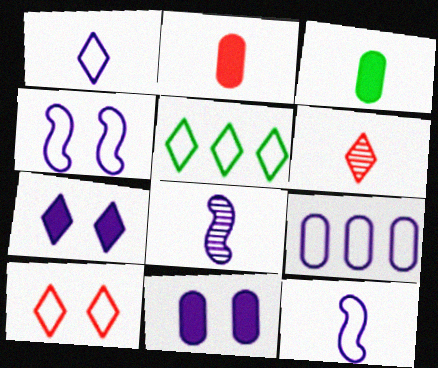[[1, 4, 9], 
[1, 5, 10], 
[3, 6, 12], 
[5, 6, 7], 
[7, 8, 9]]